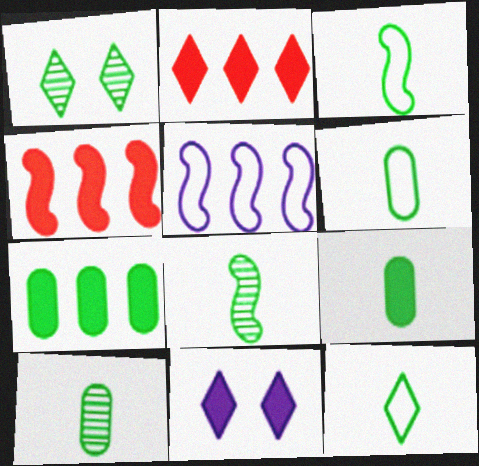[[1, 3, 7], 
[3, 6, 12], 
[4, 9, 11], 
[6, 9, 10], 
[8, 9, 12]]